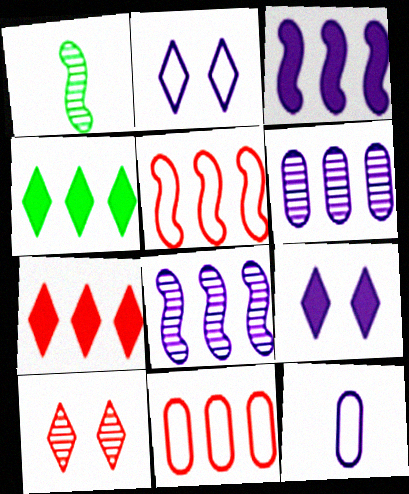[[1, 6, 10], 
[1, 9, 11], 
[4, 5, 6], 
[4, 8, 11], 
[8, 9, 12]]